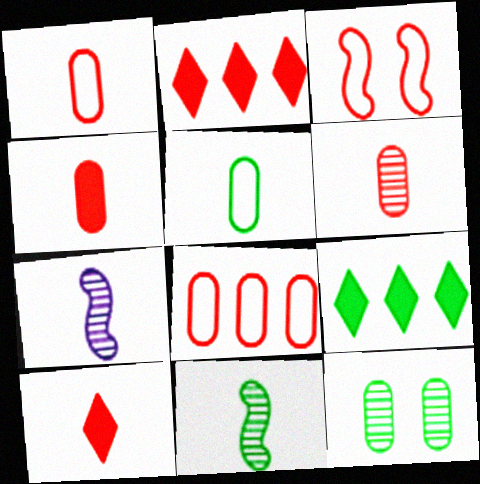[[1, 4, 6], 
[2, 3, 6], 
[5, 7, 10]]